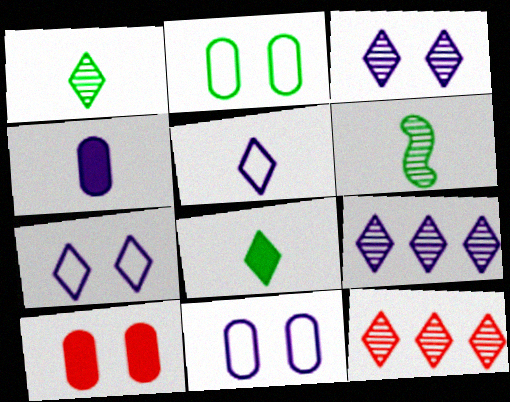[[1, 3, 12], 
[7, 8, 12]]